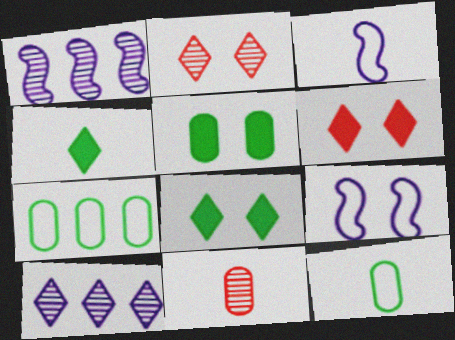[[1, 6, 12], 
[2, 5, 9], 
[3, 4, 11]]